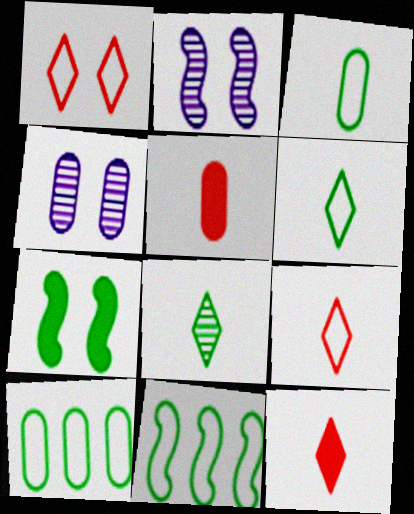[[1, 4, 7], 
[2, 10, 12], 
[4, 5, 10], 
[4, 11, 12], 
[7, 8, 10]]